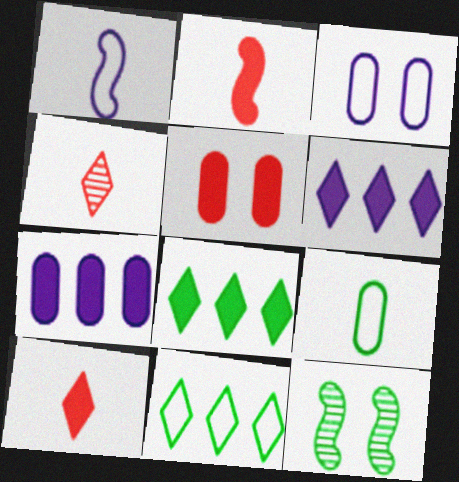[[8, 9, 12]]